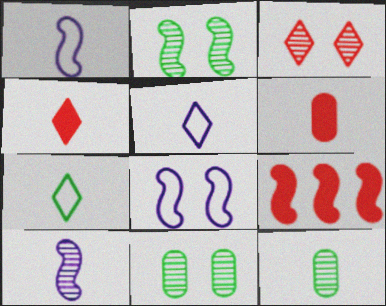[[1, 2, 9], 
[1, 4, 12], 
[5, 9, 11], 
[6, 7, 10]]